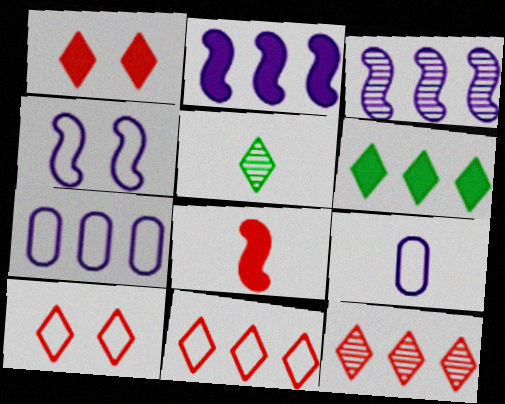[[5, 8, 9]]